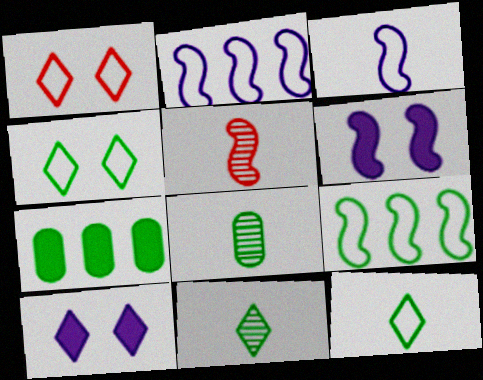[[5, 6, 9]]